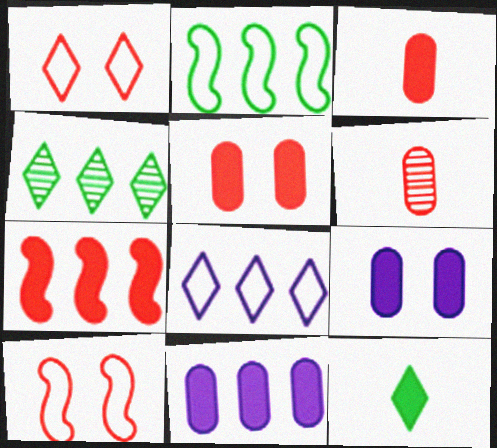[[1, 6, 7], 
[7, 9, 12]]